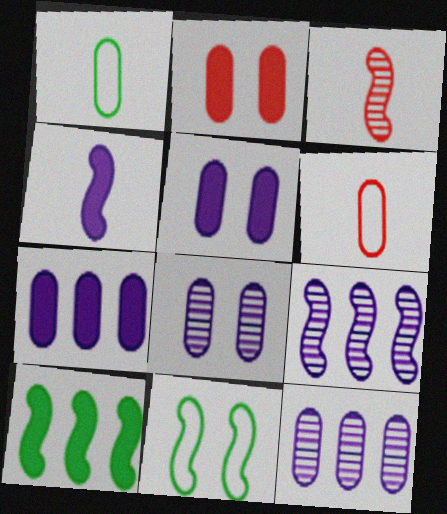[[1, 2, 12]]